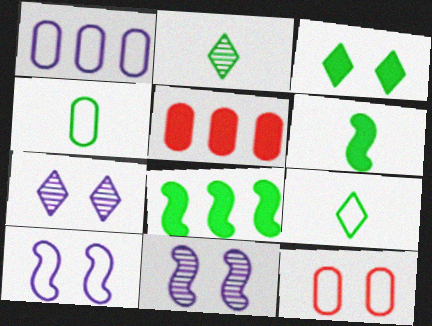[[1, 4, 12], 
[2, 4, 6], 
[2, 5, 10], 
[3, 11, 12], 
[5, 9, 11]]